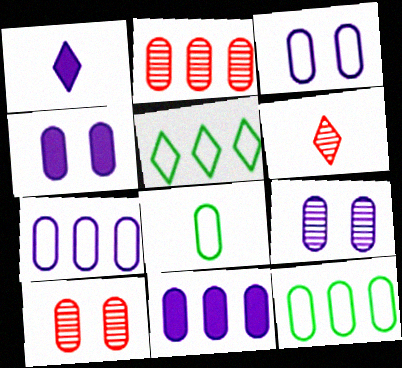[[2, 4, 8], 
[2, 11, 12], 
[3, 4, 9], 
[8, 10, 11]]